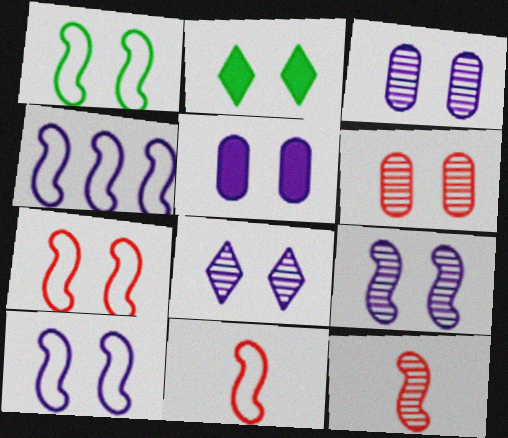[[1, 4, 11], 
[1, 7, 10], 
[2, 3, 7], 
[2, 6, 10], 
[3, 8, 9], 
[5, 8, 10]]